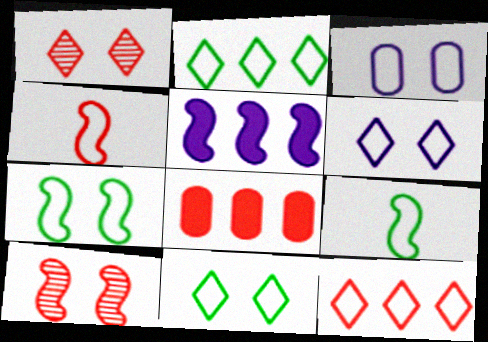[[1, 4, 8], 
[2, 3, 4], 
[3, 9, 12], 
[5, 9, 10]]